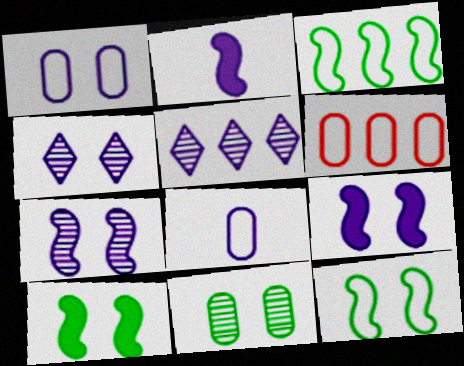[[1, 2, 5], 
[1, 4, 9], 
[5, 8, 9]]